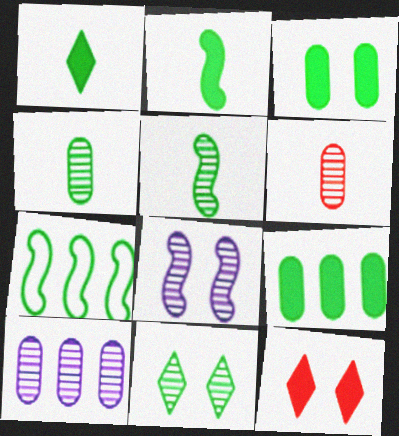[]